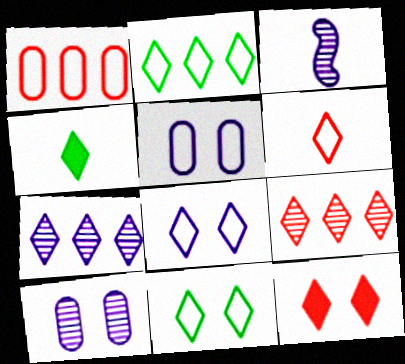[[2, 6, 8], 
[3, 7, 10], 
[4, 8, 9], 
[6, 9, 12]]